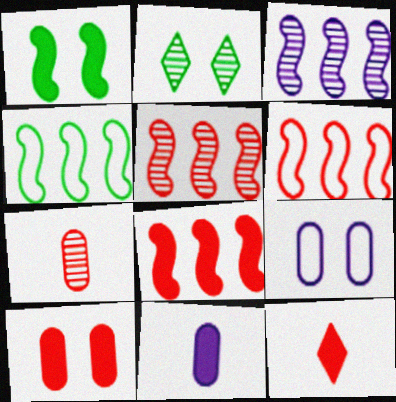[[2, 3, 7], 
[2, 6, 11], 
[3, 4, 8], 
[5, 6, 8], 
[8, 10, 12]]